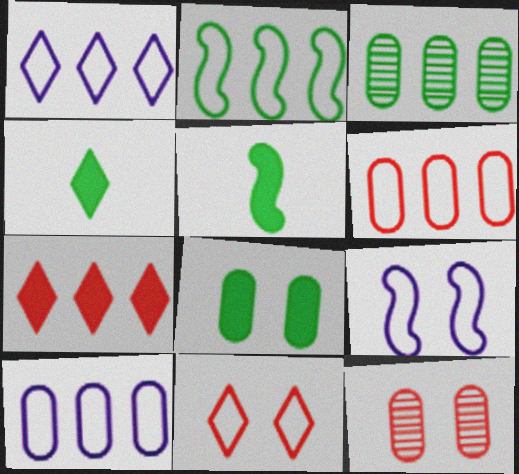[[1, 2, 6], 
[1, 5, 12]]